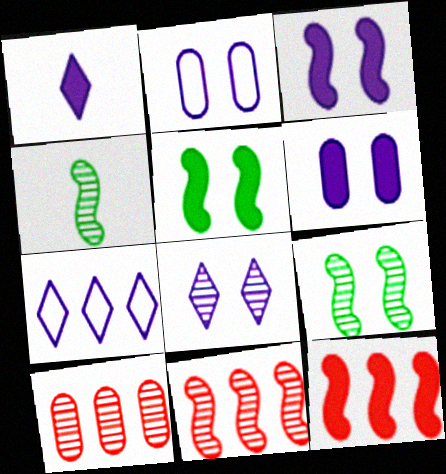[[1, 7, 8], 
[2, 3, 8], 
[4, 8, 10]]